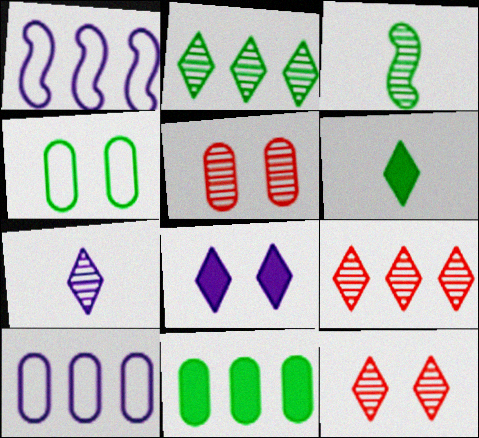[[1, 5, 6], 
[1, 9, 11], 
[2, 7, 12]]